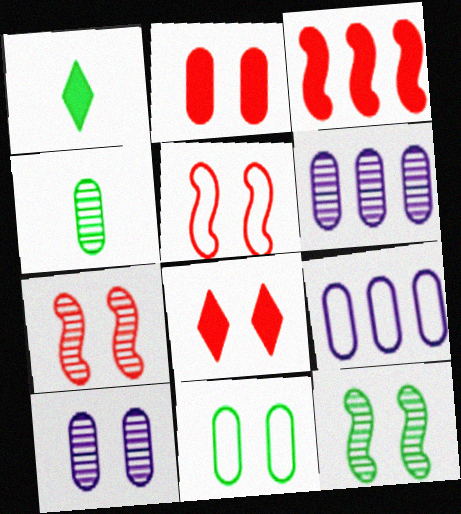[[1, 5, 6], 
[1, 7, 9], 
[2, 4, 9], 
[2, 10, 11]]